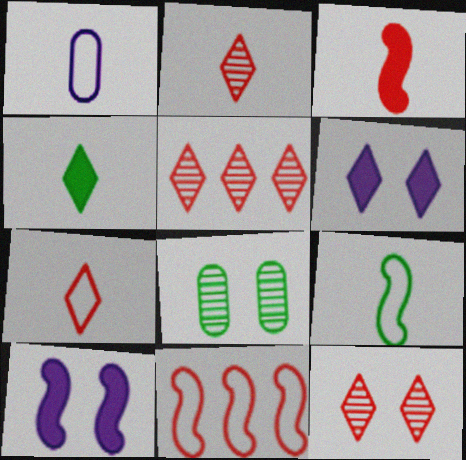[[1, 7, 9], 
[2, 5, 12]]